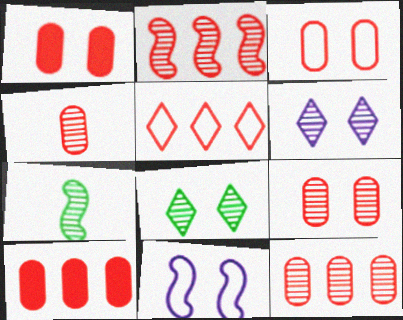[[1, 3, 9], 
[1, 8, 11], 
[2, 5, 10], 
[3, 4, 10], 
[4, 9, 12], 
[6, 7, 12]]